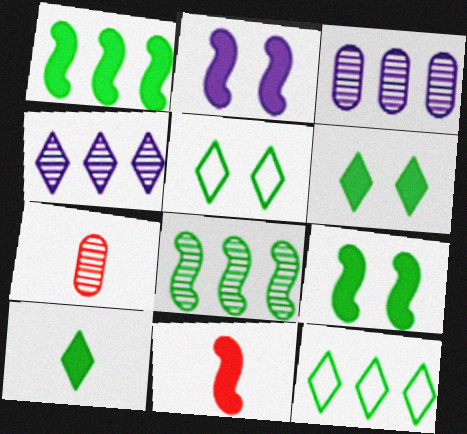[[1, 2, 11], 
[2, 7, 12], 
[3, 5, 11]]